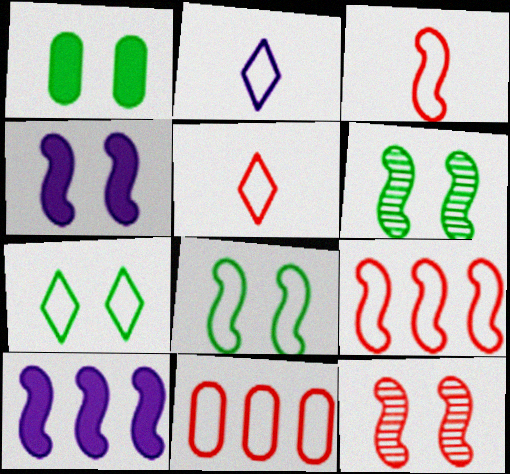[[1, 6, 7], 
[2, 8, 11], 
[3, 6, 10], 
[4, 8, 12]]